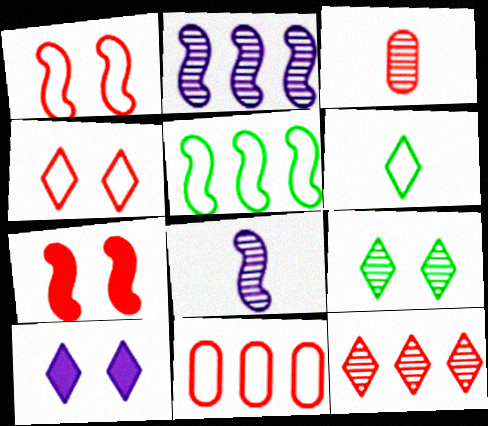[[2, 3, 9], 
[3, 5, 10], 
[4, 9, 10], 
[5, 7, 8], 
[6, 10, 12]]